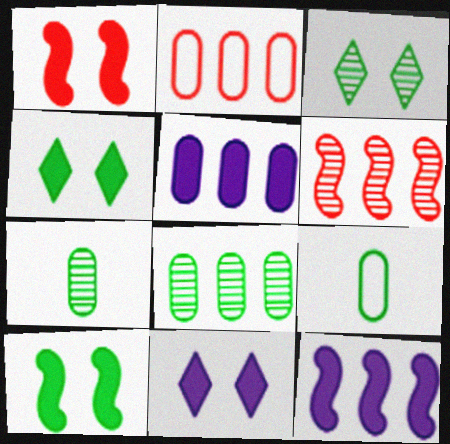[[2, 5, 8], 
[6, 9, 11]]